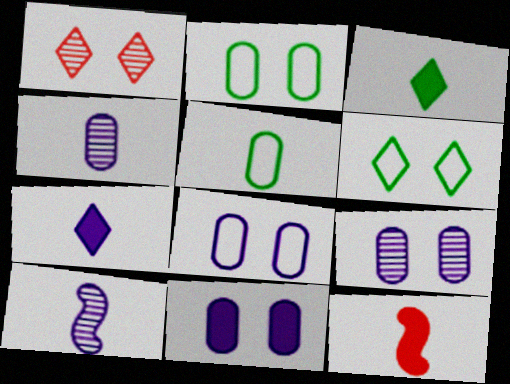[[8, 9, 11]]